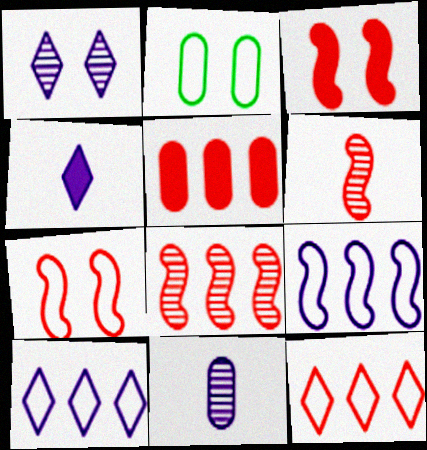[[1, 2, 3], 
[1, 4, 10], 
[2, 4, 8], 
[2, 5, 11], 
[5, 8, 12]]